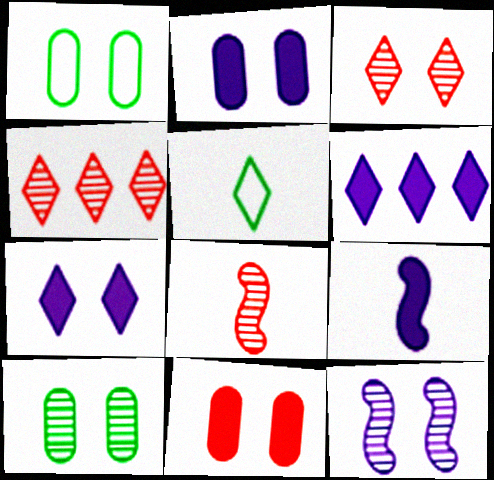[[1, 4, 9], 
[1, 6, 8], 
[2, 6, 9], 
[3, 5, 6], 
[3, 10, 12], 
[4, 5, 7]]